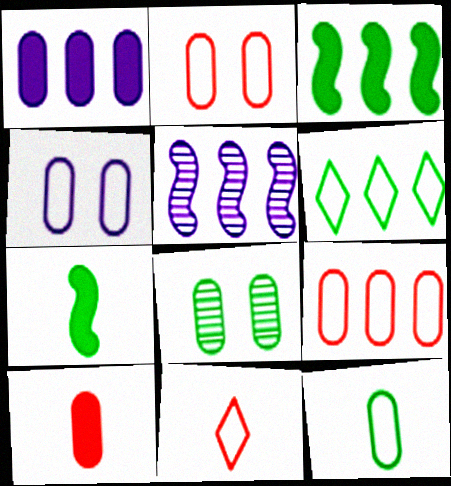[[4, 9, 12], 
[6, 7, 8]]